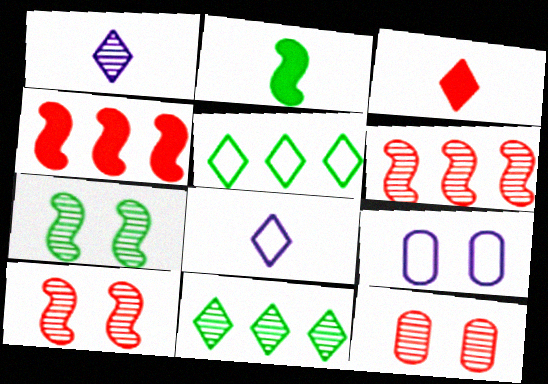[]